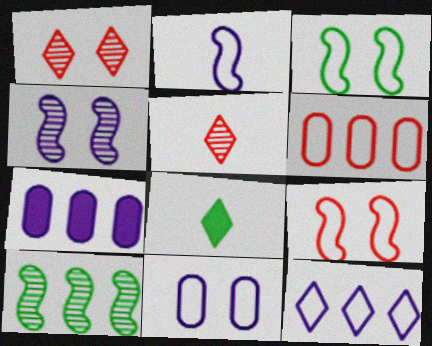[[1, 8, 12], 
[2, 11, 12], 
[3, 5, 7], 
[4, 6, 8]]